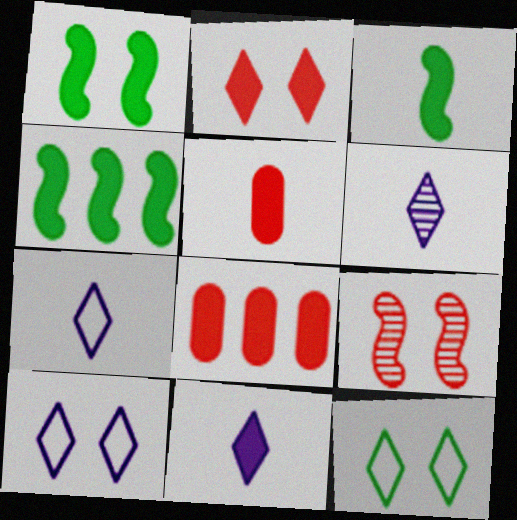[[1, 3, 4], 
[1, 8, 11], 
[3, 5, 11], 
[6, 7, 11]]